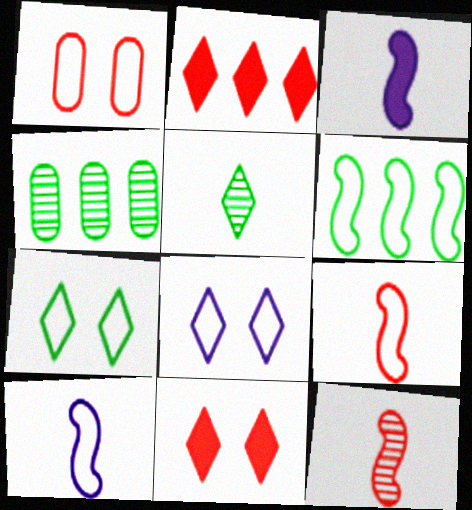[[1, 2, 12], 
[2, 5, 8], 
[4, 10, 11]]